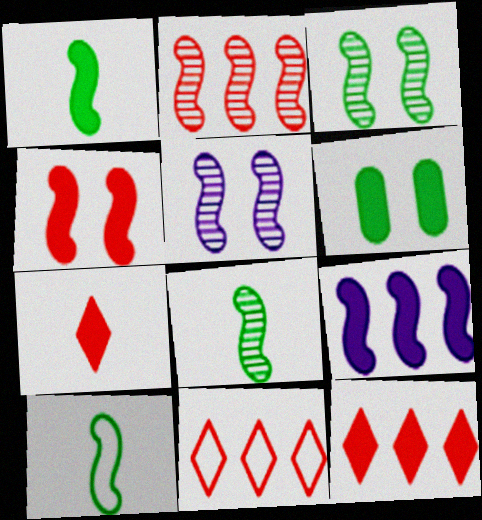[[1, 4, 9], 
[1, 8, 10], 
[2, 5, 8], 
[6, 7, 9]]